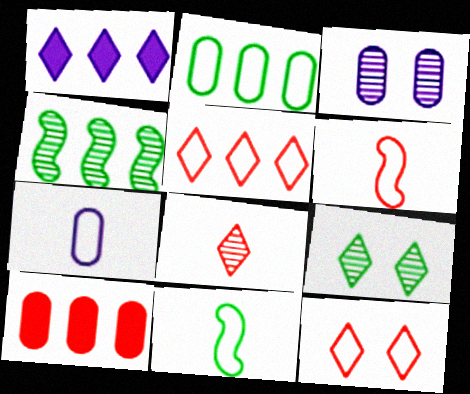[[3, 4, 8]]